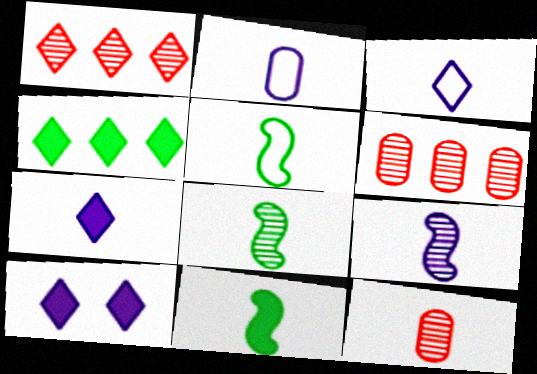[[2, 7, 9], 
[3, 11, 12], 
[5, 6, 10], 
[5, 7, 12], 
[5, 8, 11]]